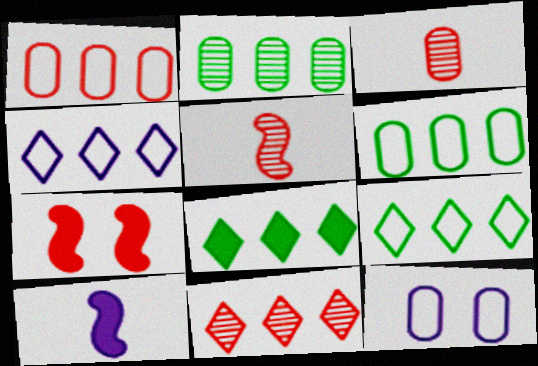[[4, 8, 11], 
[5, 8, 12]]